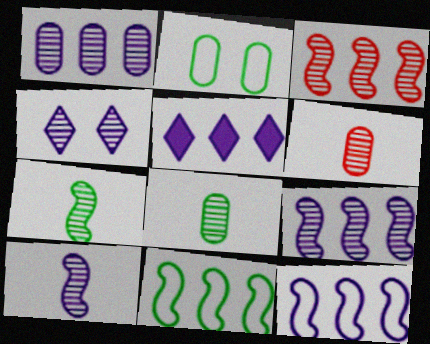[[1, 4, 10], 
[1, 5, 12], 
[3, 4, 8]]